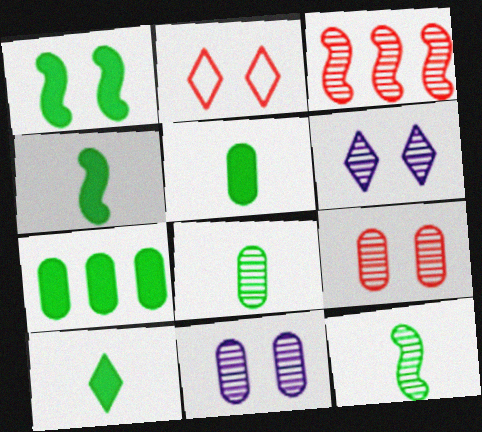[[1, 2, 11], 
[1, 7, 10], 
[3, 6, 8], 
[4, 5, 10]]